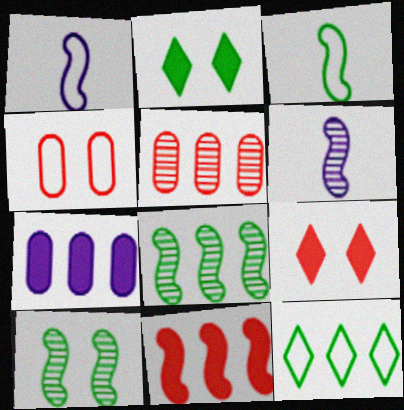[[1, 2, 5], 
[1, 4, 12], 
[1, 10, 11]]